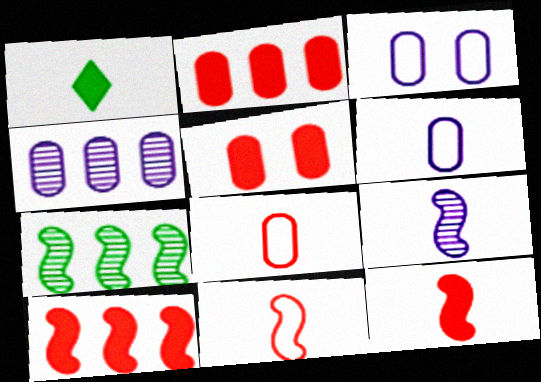[[1, 8, 9]]